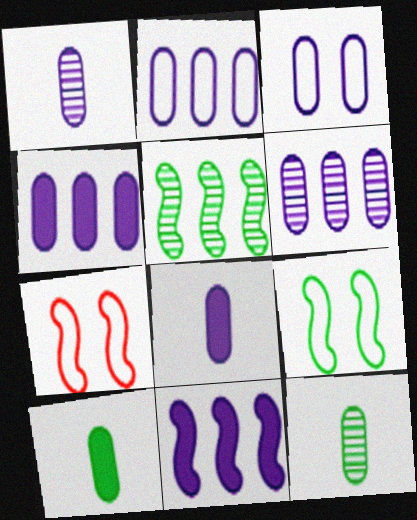[[1, 3, 4], 
[2, 4, 6], 
[3, 6, 8]]